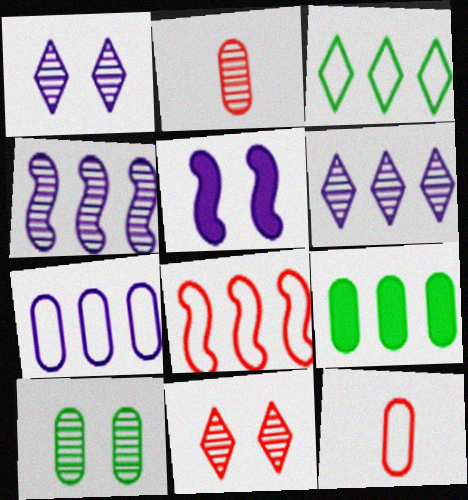[[2, 3, 5], 
[3, 7, 8], 
[6, 8, 9]]